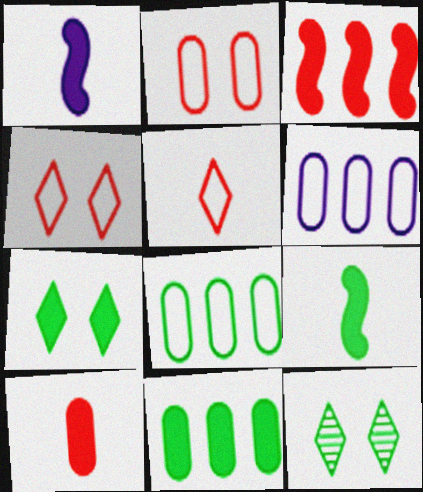[[7, 9, 11], 
[8, 9, 12]]